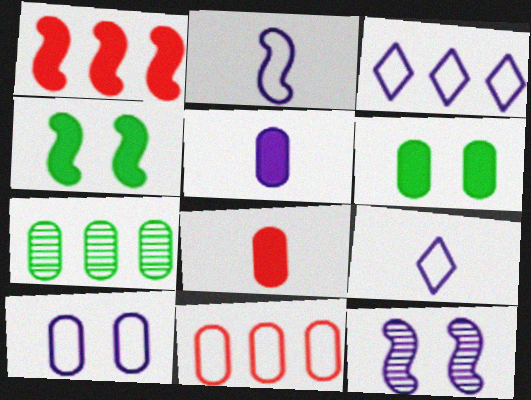[[1, 3, 7], 
[2, 3, 10], 
[3, 5, 12], 
[7, 8, 10]]